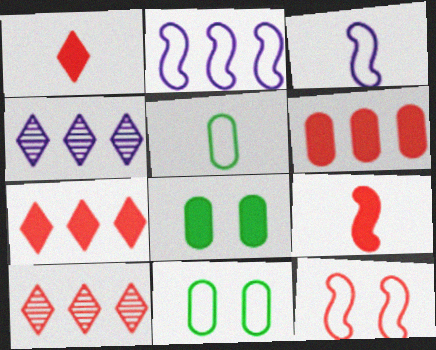[[3, 8, 10], 
[4, 9, 11]]